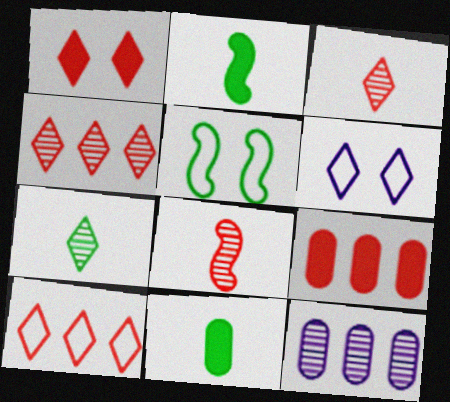[[1, 3, 10]]